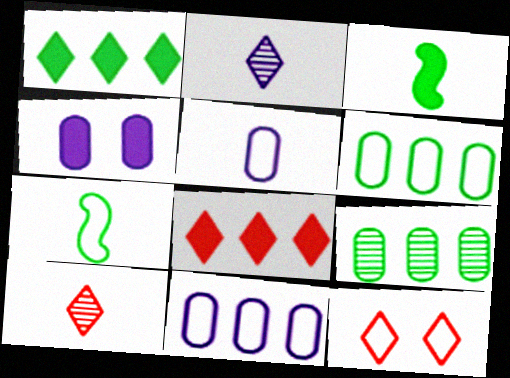[[1, 2, 12], 
[3, 4, 8], 
[3, 5, 10], 
[7, 11, 12], 
[8, 10, 12]]